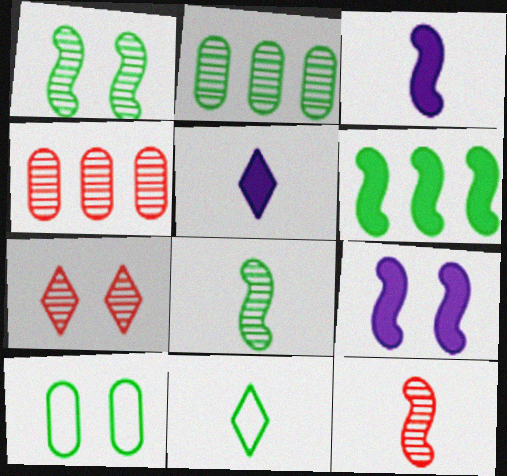[[4, 7, 12], 
[4, 9, 11], 
[7, 9, 10]]